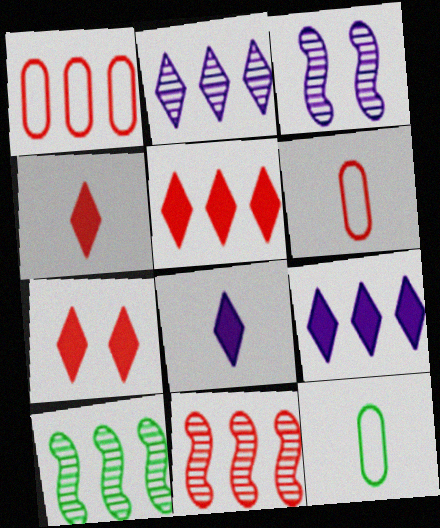[[1, 5, 11], 
[1, 9, 10], 
[3, 5, 12], 
[4, 5, 7], 
[6, 7, 11]]